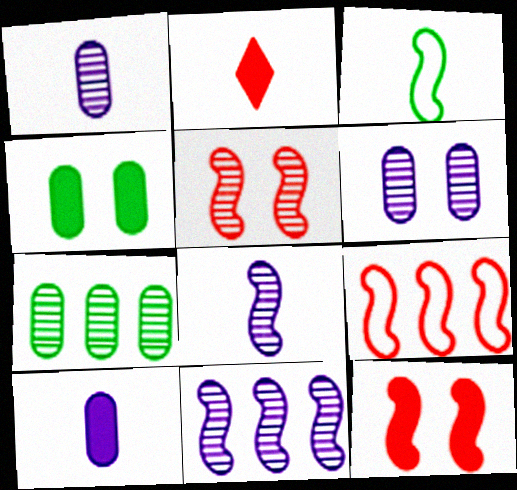[[1, 2, 3], 
[3, 11, 12]]